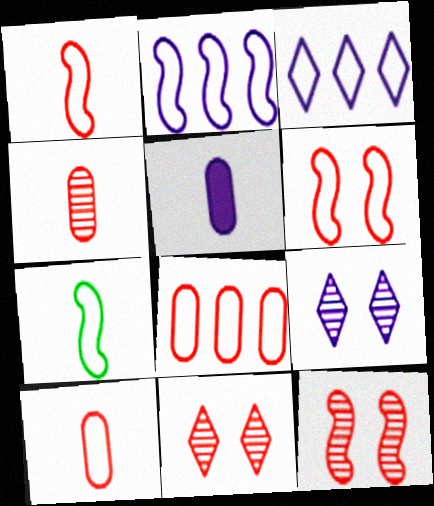[[2, 5, 9], 
[2, 6, 7]]